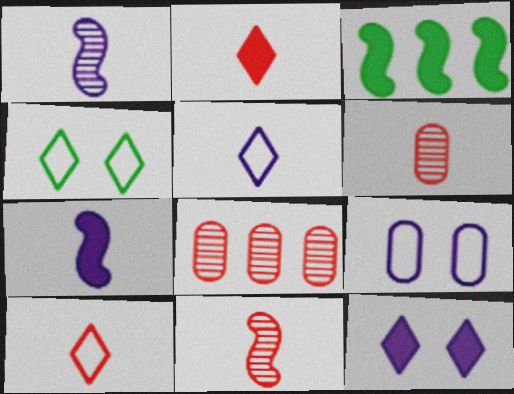[[4, 7, 8]]